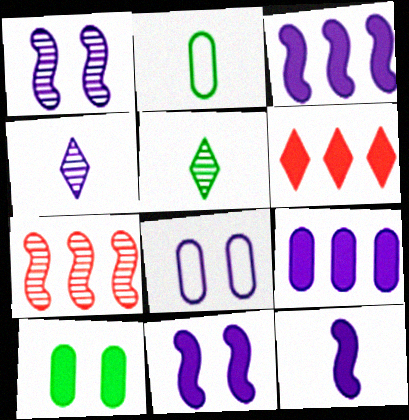[[1, 2, 6], 
[3, 4, 8], 
[3, 11, 12], 
[6, 10, 12]]